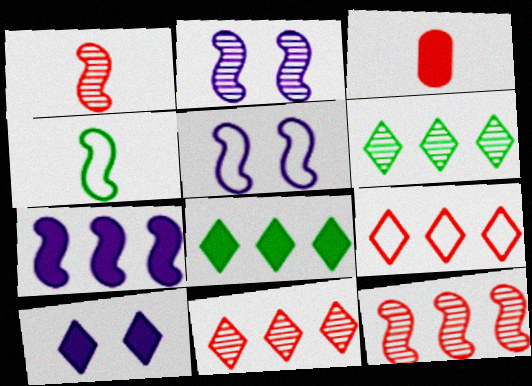[[3, 5, 6]]